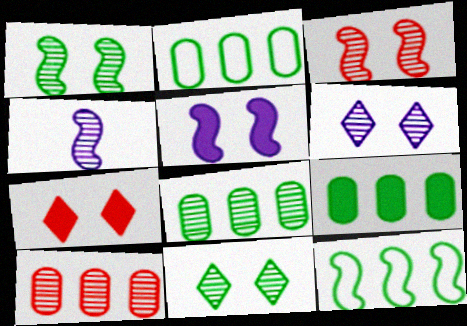[[2, 4, 7], 
[2, 8, 9], 
[4, 10, 11]]